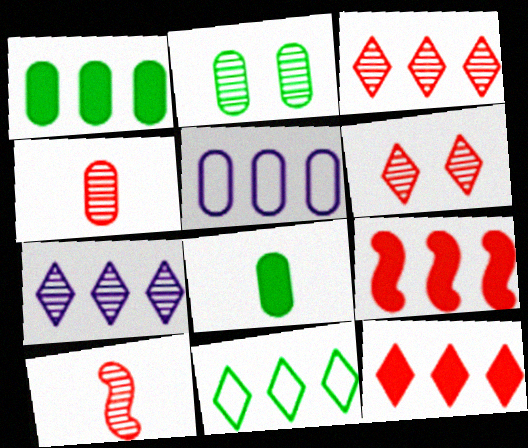[[2, 7, 10], 
[7, 11, 12]]